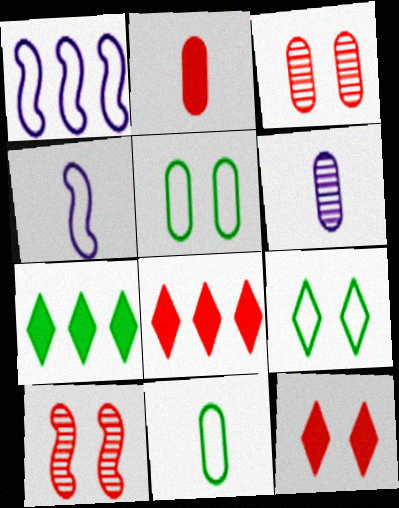[[2, 6, 11], 
[3, 4, 7]]